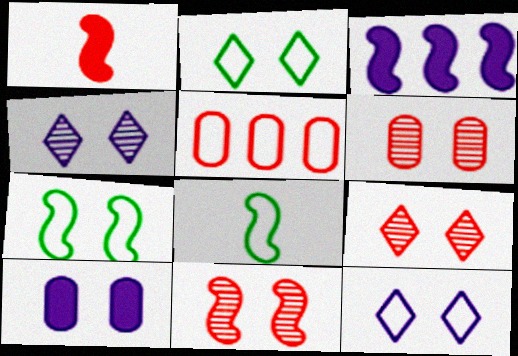[[1, 5, 9], 
[2, 10, 11], 
[3, 8, 11], 
[5, 8, 12], 
[6, 9, 11], 
[7, 9, 10]]